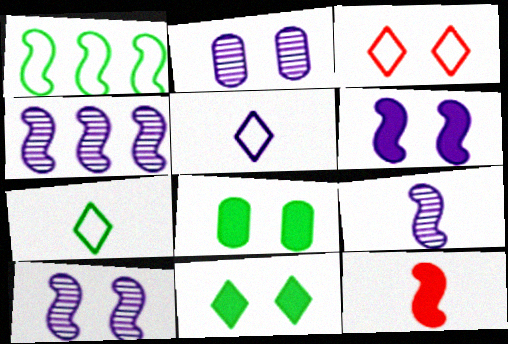[[1, 10, 12], 
[3, 8, 10], 
[4, 9, 10]]